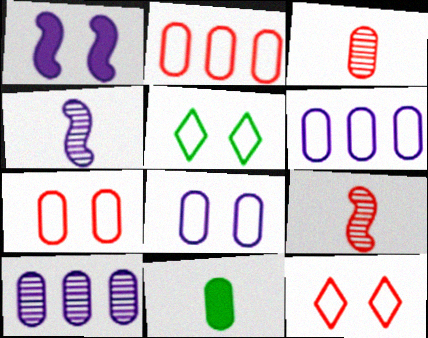[[7, 10, 11]]